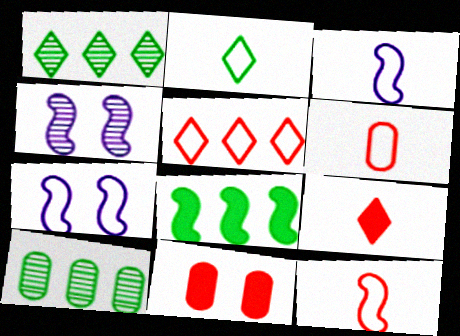[[1, 3, 11], 
[2, 3, 6], 
[4, 8, 12], 
[7, 9, 10]]